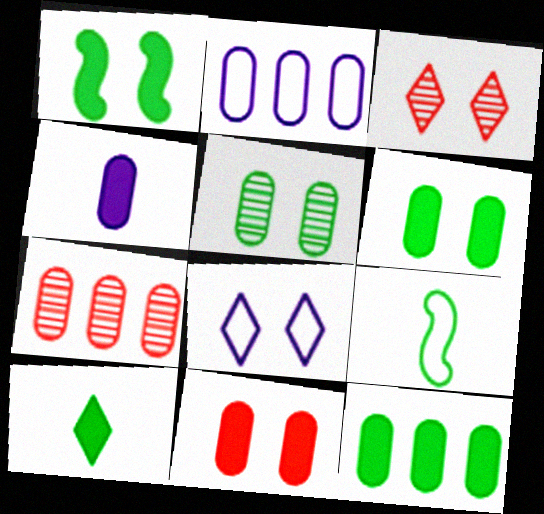[[1, 10, 12], 
[2, 7, 12], 
[4, 11, 12]]